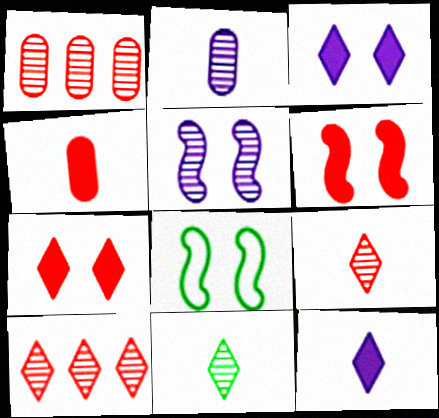[[1, 5, 11], 
[1, 8, 12], 
[5, 6, 8]]